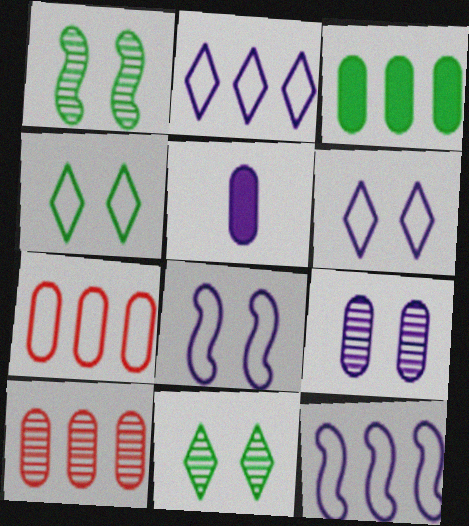[]